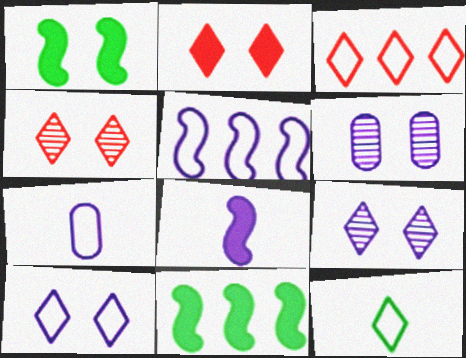[[3, 10, 12], 
[4, 7, 11], 
[5, 7, 10]]